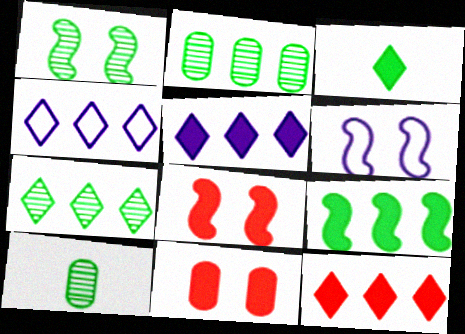[[1, 6, 8], 
[1, 7, 10], 
[4, 7, 12], 
[4, 8, 10], 
[6, 10, 12]]